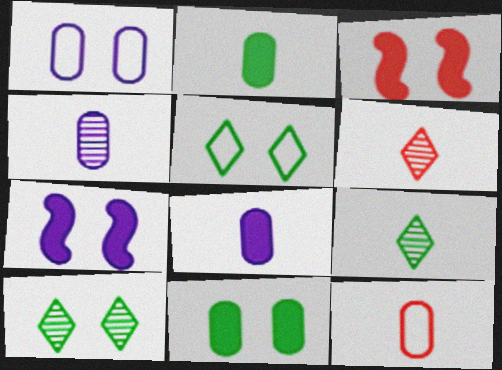[[1, 3, 10], 
[2, 4, 12]]